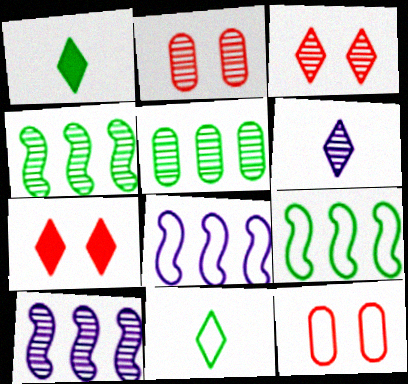[[1, 2, 8], 
[1, 10, 12], 
[2, 4, 6], 
[8, 11, 12]]